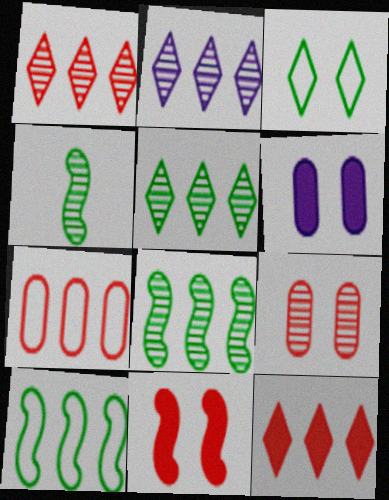[[1, 2, 5], 
[2, 4, 9]]